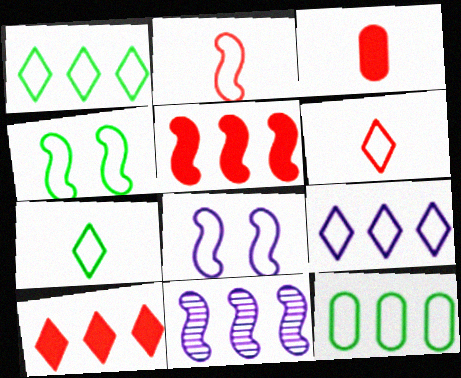[[4, 7, 12], 
[6, 8, 12], 
[10, 11, 12]]